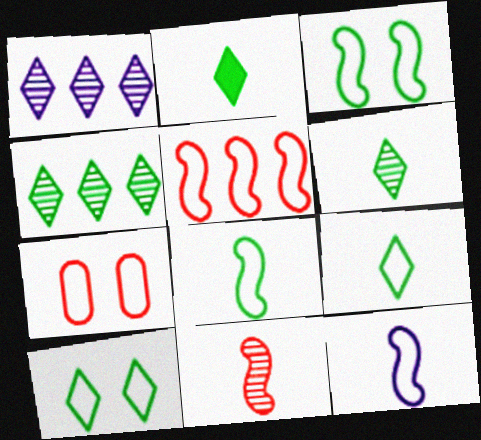[[2, 4, 10], 
[2, 6, 9], 
[3, 5, 12]]